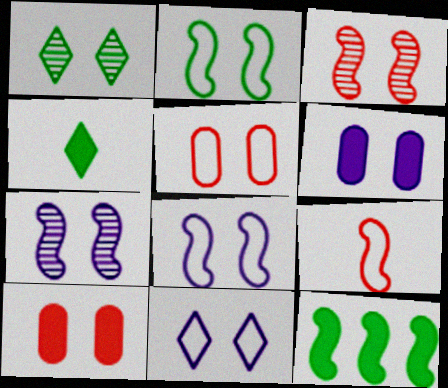[[1, 8, 10], 
[2, 5, 11], 
[6, 7, 11], 
[7, 9, 12]]